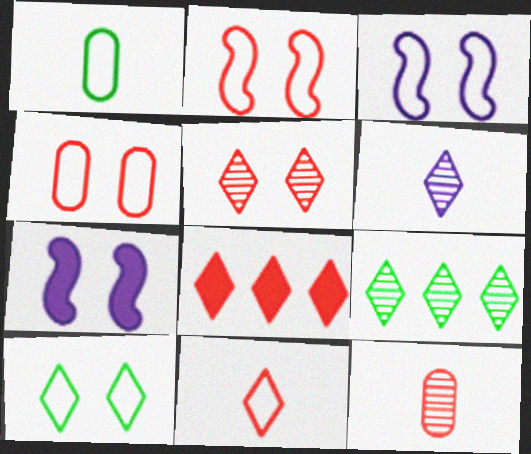[[2, 8, 12], 
[3, 4, 10], 
[5, 6, 9], 
[5, 8, 11], 
[6, 8, 10]]